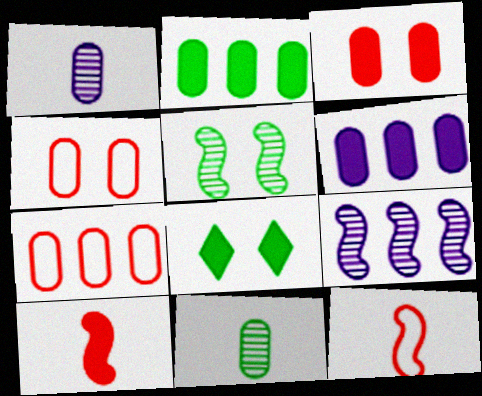[[1, 2, 4], 
[4, 6, 11], 
[6, 8, 10]]